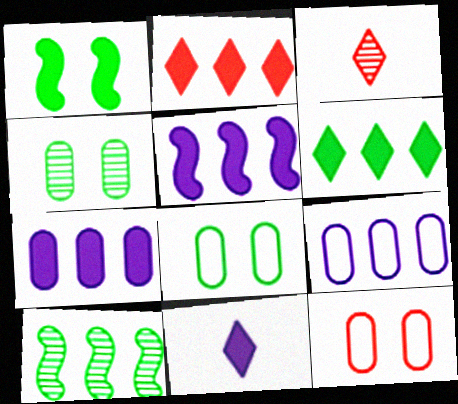[[1, 3, 9], 
[2, 9, 10], 
[3, 5, 8], 
[10, 11, 12]]